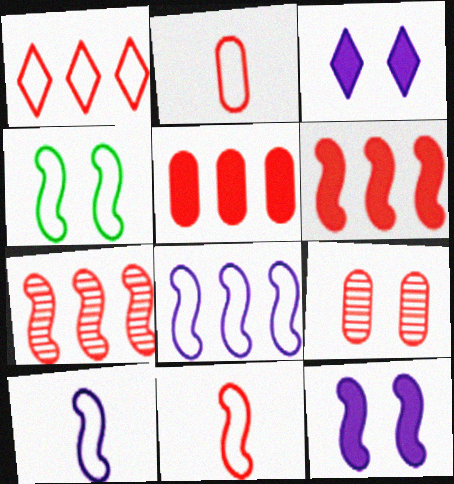[[1, 5, 7], 
[2, 5, 9], 
[3, 4, 9], 
[4, 8, 11]]